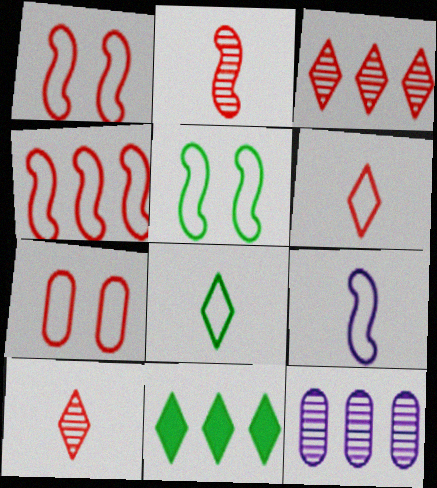[[4, 5, 9], 
[4, 6, 7], 
[4, 11, 12]]